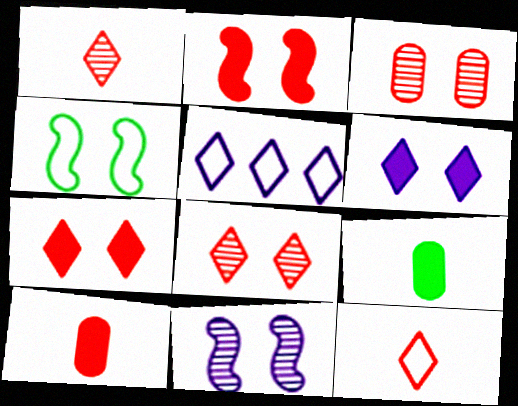[[2, 4, 11], 
[3, 4, 6]]